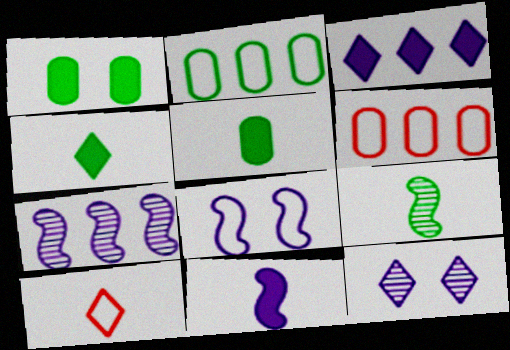[[1, 7, 10], 
[2, 8, 10], 
[7, 8, 11]]